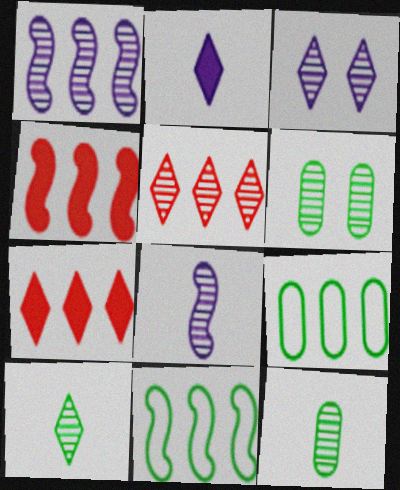[[1, 4, 11], 
[1, 7, 9], 
[3, 5, 10], 
[5, 6, 8]]